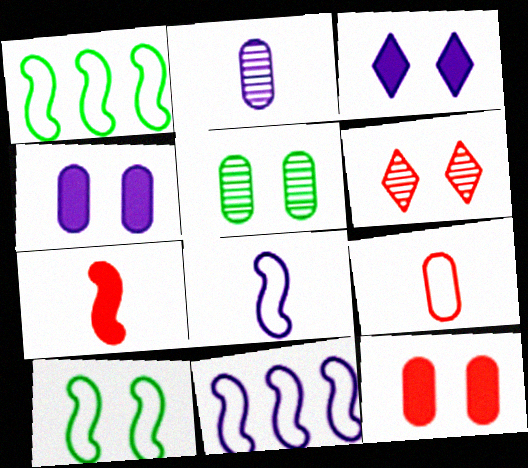[[2, 3, 11], 
[4, 6, 10]]